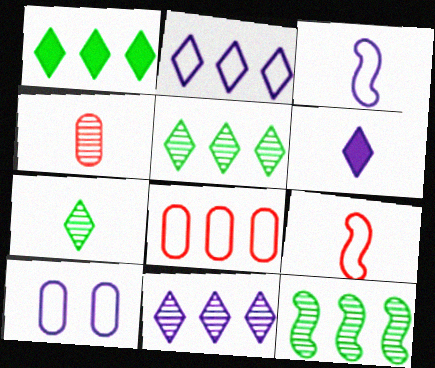[[2, 3, 10]]